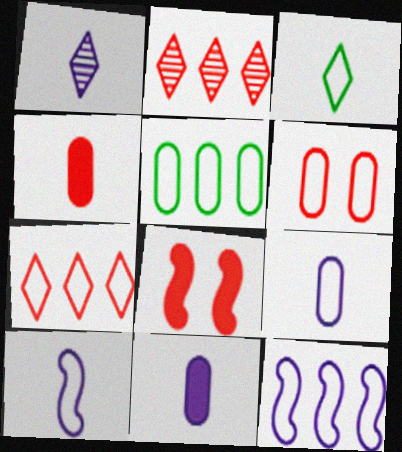[[1, 5, 8], 
[1, 10, 11], 
[3, 6, 12], 
[5, 6, 9], 
[5, 7, 12]]